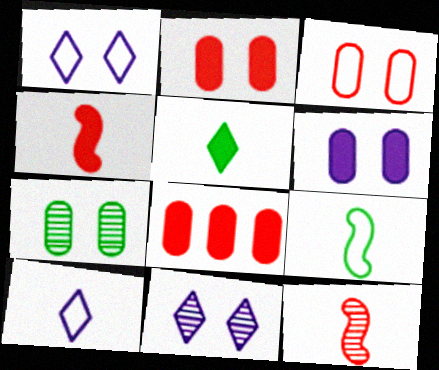[[3, 6, 7], 
[8, 9, 11]]